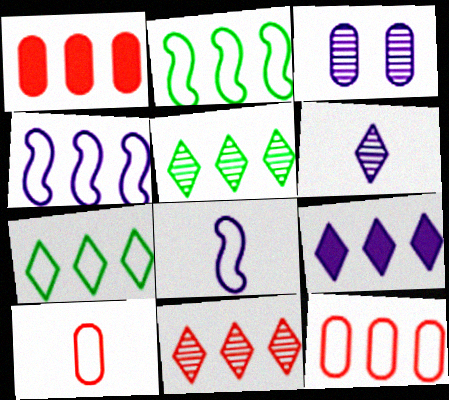[[1, 4, 5], 
[3, 8, 9], 
[4, 7, 12], 
[7, 9, 11]]